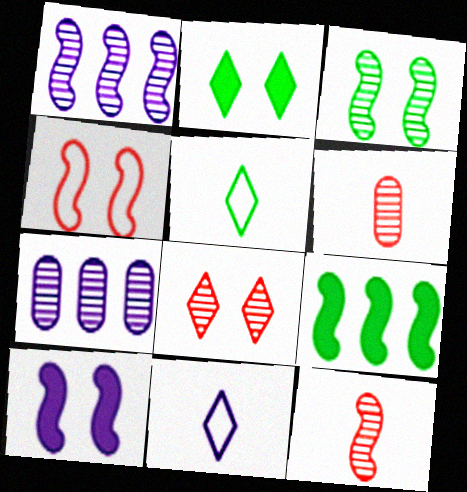[[1, 3, 12], 
[3, 4, 10], 
[7, 10, 11]]